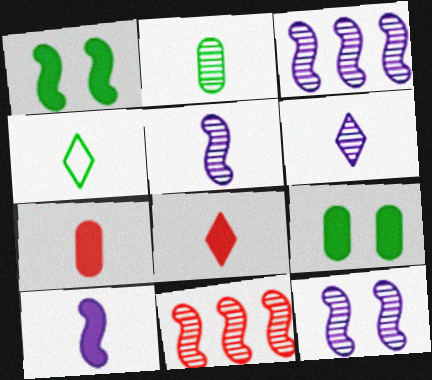[[3, 5, 12], 
[4, 5, 7], 
[4, 6, 8]]